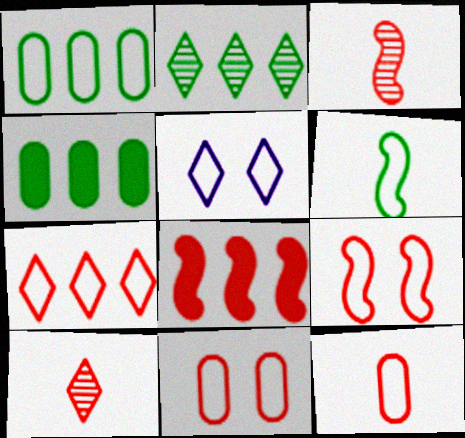[[3, 4, 5], 
[3, 8, 9], 
[7, 9, 12], 
[8, 10, 11]]